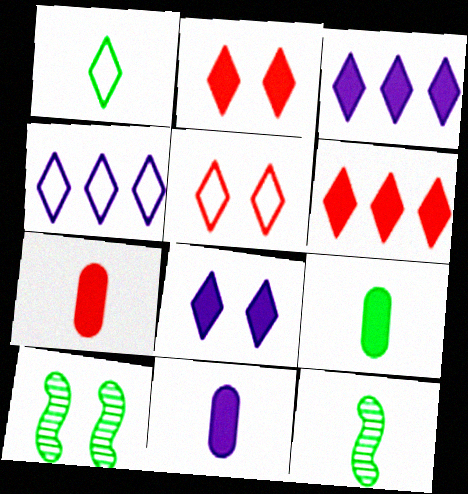[[1, 4, 5], 
[1, 9, 12], 
[4, 7, 10], 
[7, 9, 11]]